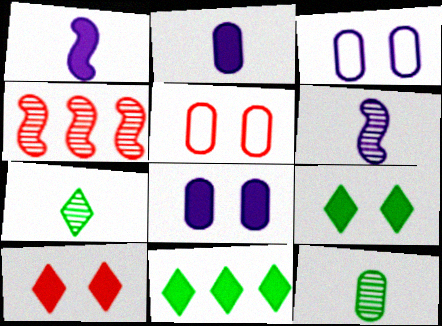[[5, 6, 11]]